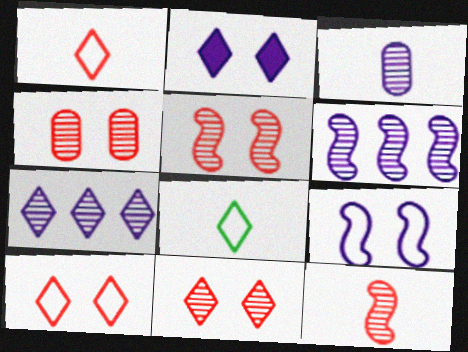[[4, 5, 11]]